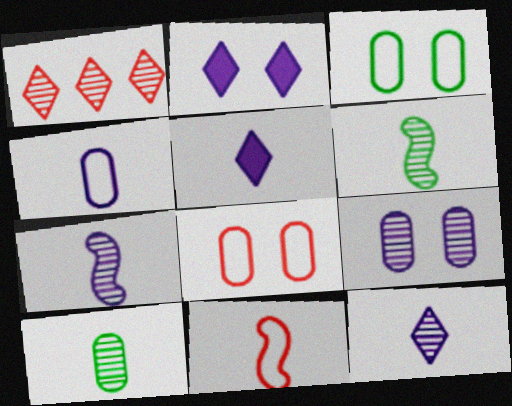[[1, 6, 9], 
[4, 5, 7], 
[5, 10, 11]]